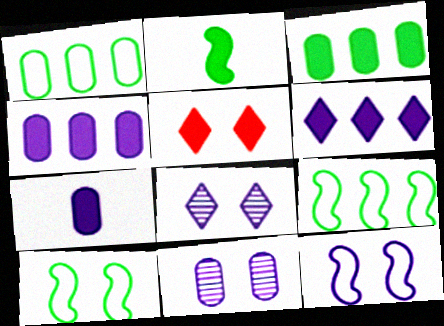[[2, 4, 5], 
[5, 10, 11]]